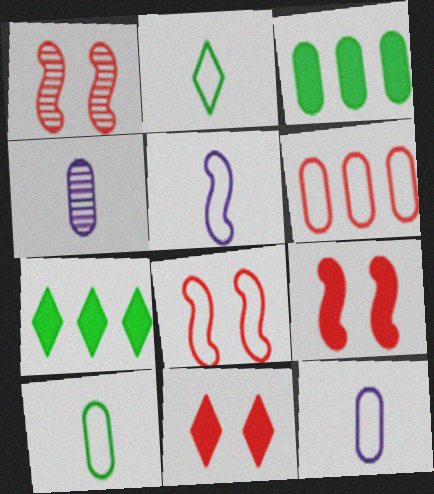[[1, 7, 12], 
[1, 8, 9], 
[4, 7, 8]]